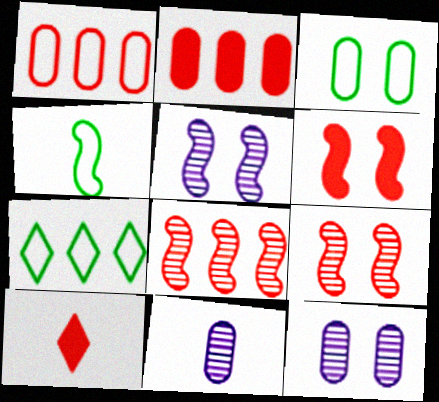[[1, 9, 10], 
[2, 3, 11], 
[2, 6, 10], 
[3, 4, 7], 
[4, 10, 11], 
[6, 7, 11]]